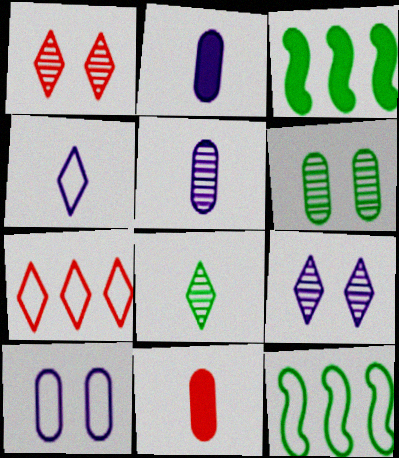[[1, 2, 12], 
[9, 11, 12]]